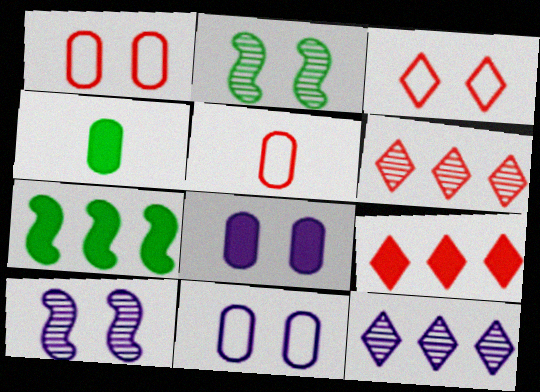[[2, 3, 8]]